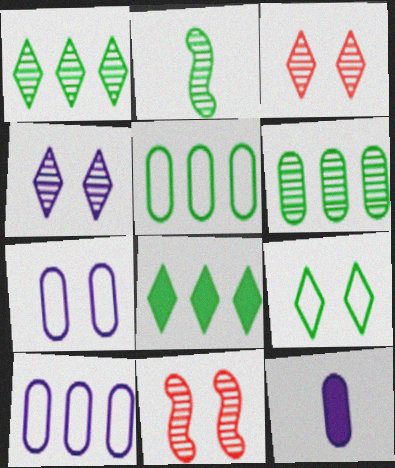[]